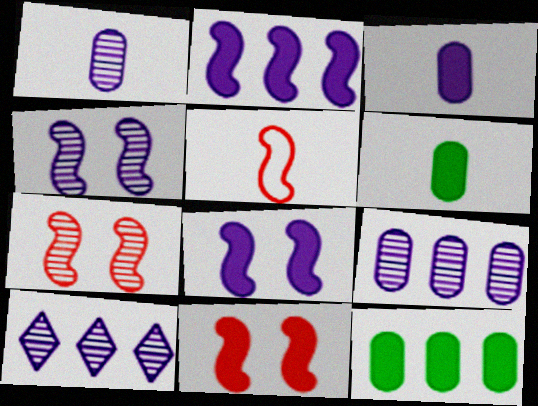[[1, 4, 10]]